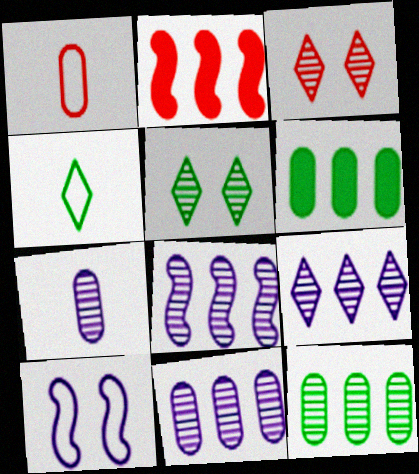[[1, 2, 3], 
[8, 9, 11]]